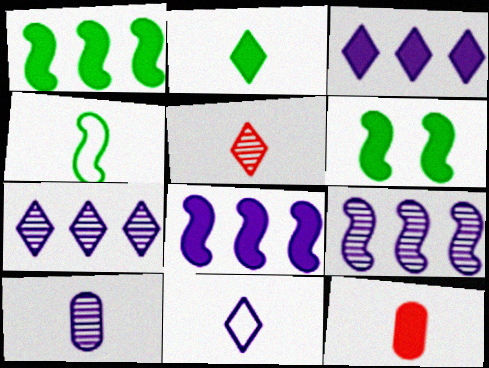[[2, 5, 11], 
[3, 6, 12]]